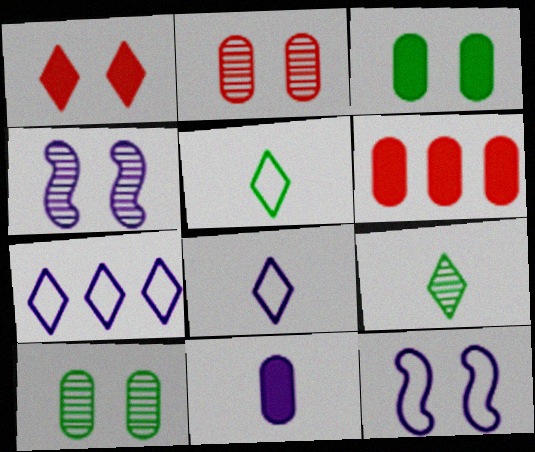[[1, 7, 9], 
[1, 10, 12], 
[3, 6, 11], 
[4, 5, 6], 
[4, 7, 11], 
[6, 9, 12]]